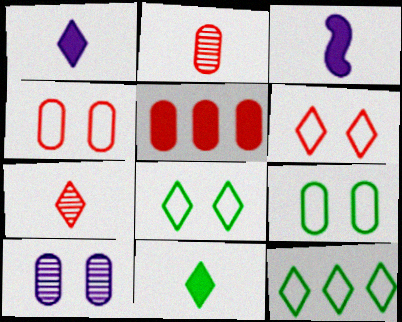[[2, 4, 5]]